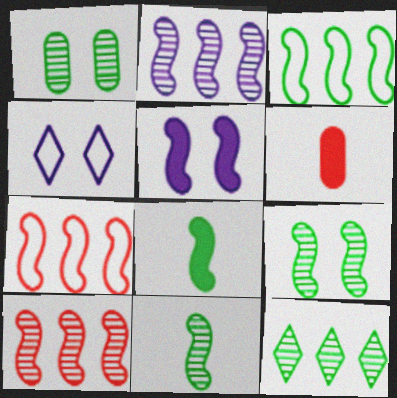[[1, 11, 12], 
[3, 8, 9], 
[5, 7, 11]]